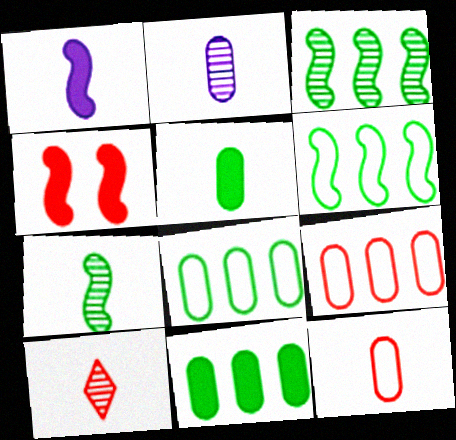[[2, 5, 12], 
[2, 7, 10], 
[4, 9, 10]]